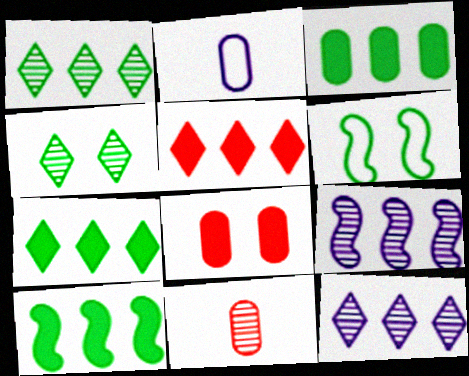[[3, 7, 10], 
[4, 9, 11]]